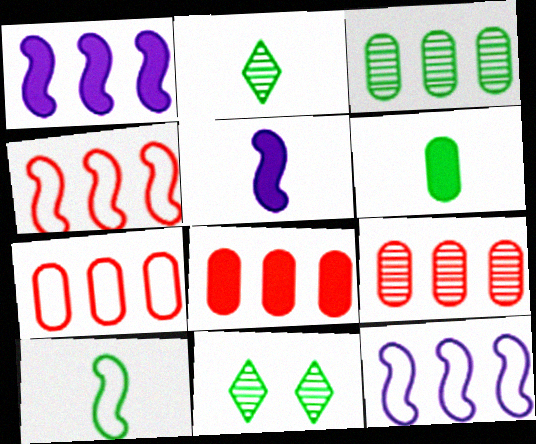[[2, 6, 10], 
[5, 7, 11], 
[7, 8, 9]]